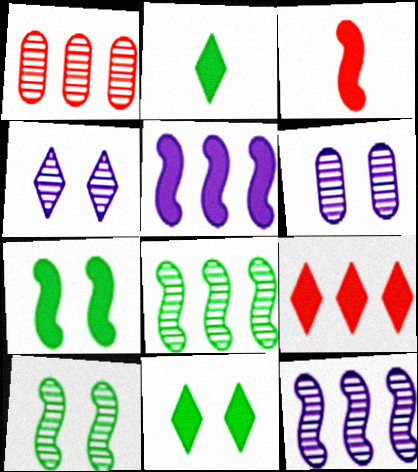[[3, 5, 7]]